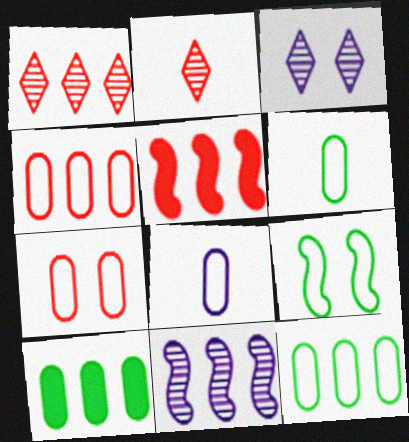[[1, 4, 5], 
[2, 5, 7], 
[3, 5, 6], 
[7, 8, 12]]